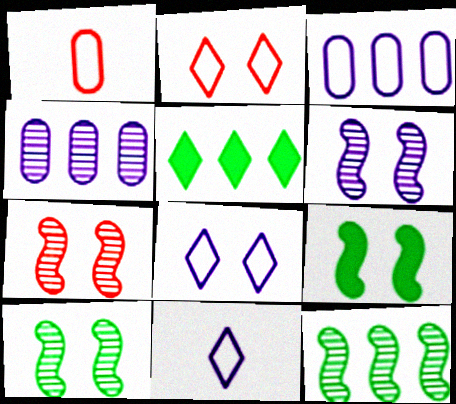[[1, 5, 6], 
[6, 7, 10]]